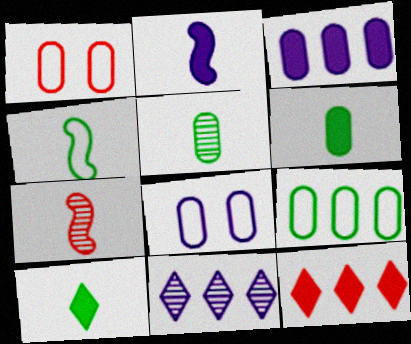[[1, 3, 5], 
[1, 7, 12], 
[2, 4, 7], 
[2, 8, 11], 
[4, 5, 10]]